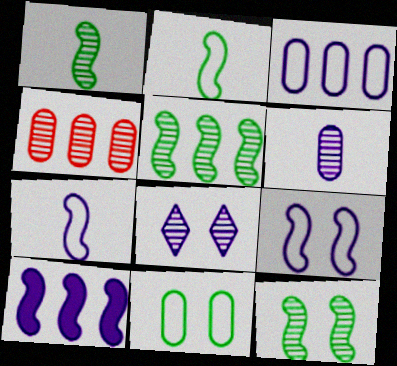[[1, 4, 8], 
[1, 5, 12]]